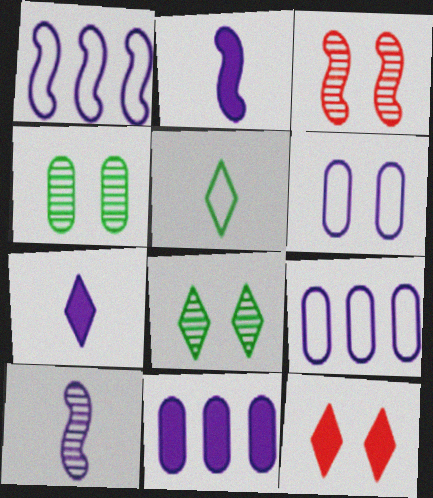[[3, 5, 11]]